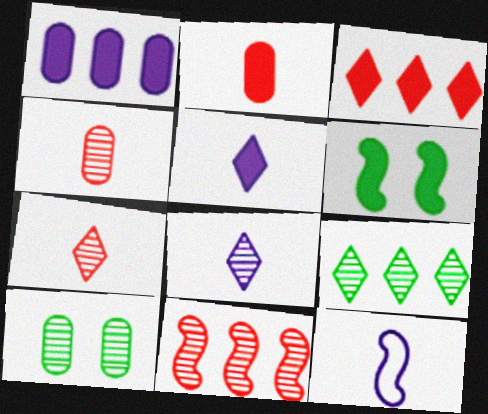[[3, 10, 12], 
[6, 11, 12], 
[8, 10, 11]]